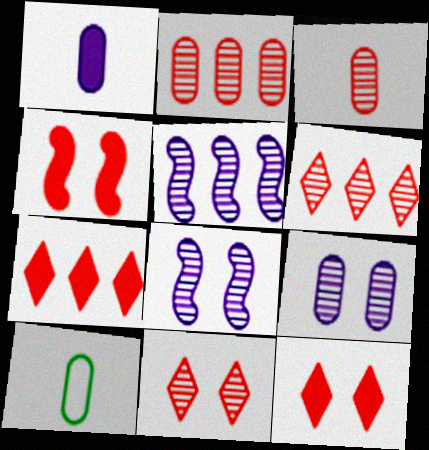[[1, 3, 10], 
[5, 10, 12], 
[7, 8, 10]]